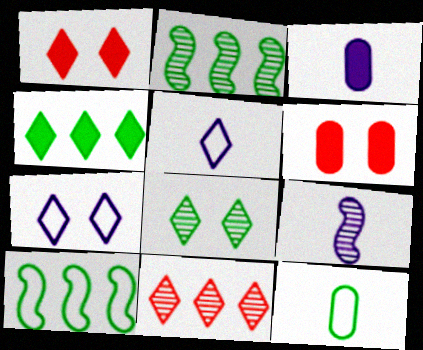[[1, 7, 8], 
[2, 5, 6], 
[3, 5, 9]]